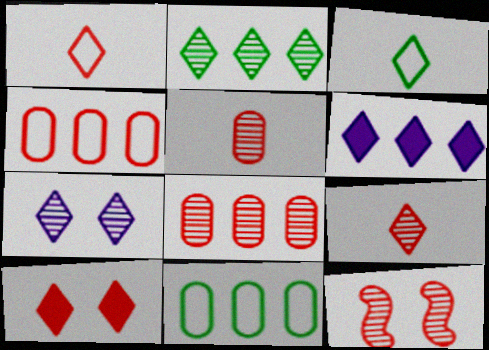[[2, 7, 9], 
[8, 9, 12]]